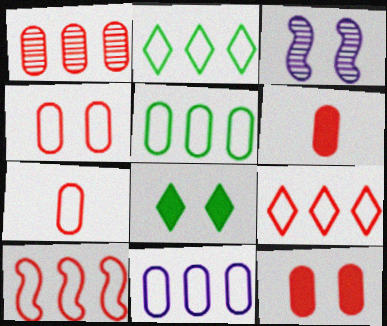[[1, 4, 6], 
[1, 7, 12], 
[2, 3, 6], 
[2, 10, 11], 
[3, 4, 8]]